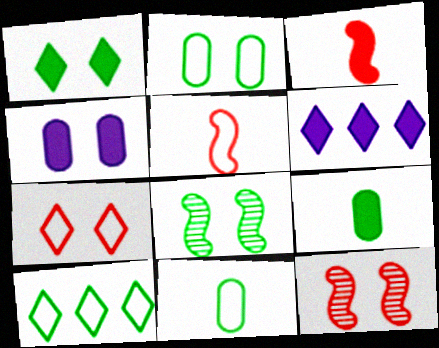[[1, 2, 8], 
[4, 7, 8], 
[6, 11, 12], 
[8, 9, 10]]